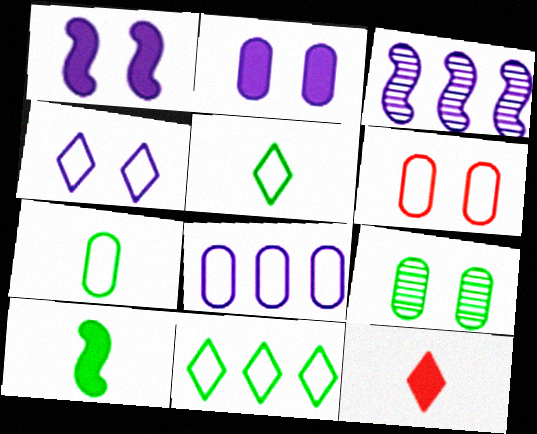[[2, 6, 9], 
[6, 7, 8], 
[9, 10, 11]]